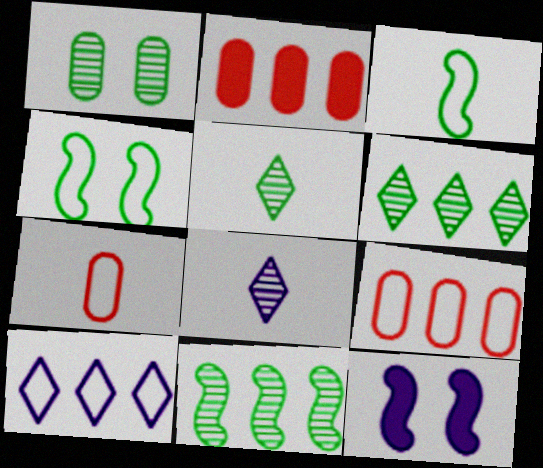[[1, 5, 11], 
[2, 4, 8], 
[2, 10, 11], 
[4, 7, 10], 
[5, 9, 12], 
[6, 7, 12]]